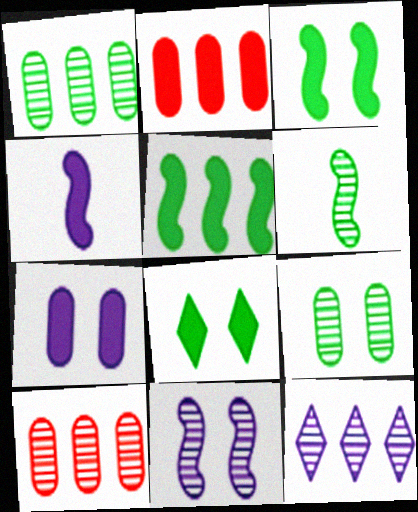[[2, 4, 8]]